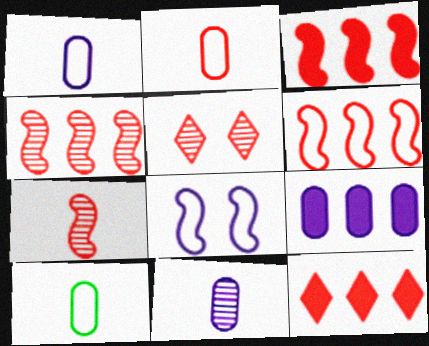[[1, 2, 10], 
[2, 3, 5], 
[3, 4, 6]]